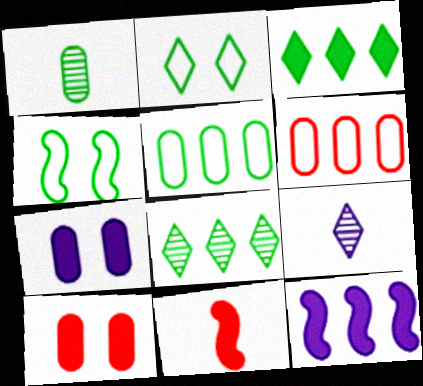[[1, 3, 4], 
[1, 6, 7], 
[3, 7, 11], 
[6, 8, 12]]